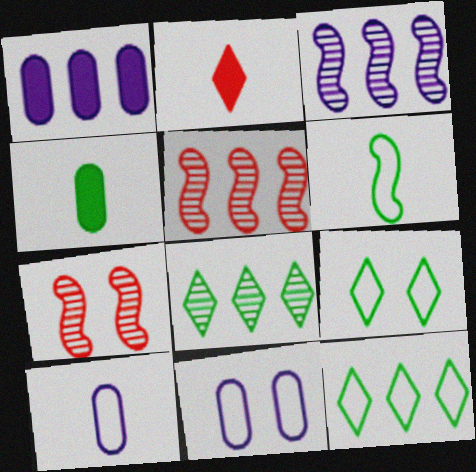[[1, 5, 12]]